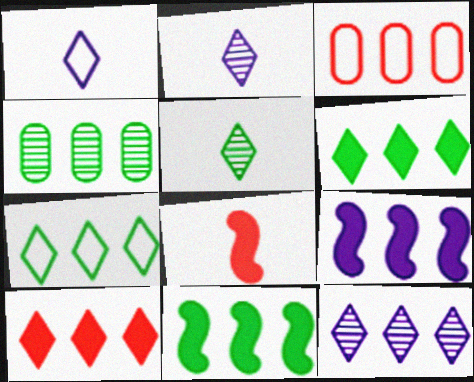[[3, 11, 12], 
[4, 7, 11], 
[7, 10, 12]]